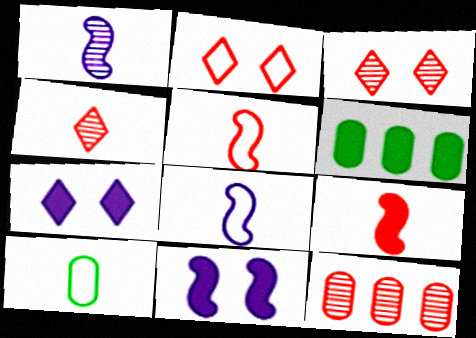[[1, 2, 6], 
[2, 9, 12], 
[3, 6, 8], 
[6, 7, 9]]